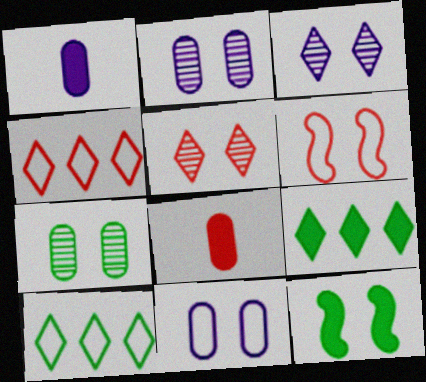[[5, 11, 12]]